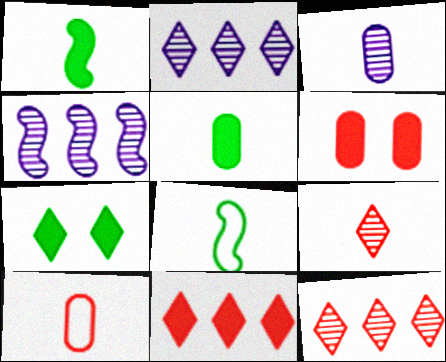[[2, 6, 8], 
[3, 5, 10], 
[4, 7, 10]]